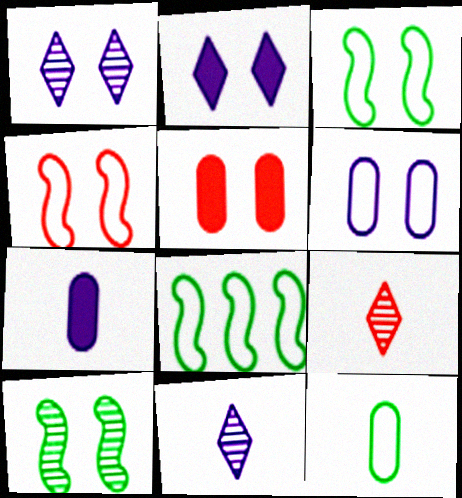[[1, 3, 5], 
[5, 8, 11]]